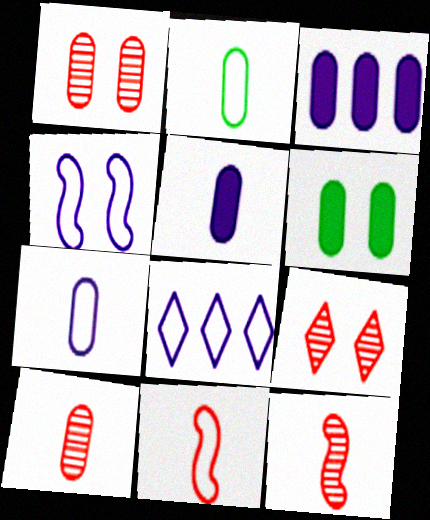[[1, 2, 3], 
[2, 5, 10], 
[4, 6, 9], 
[4, 7, 8], 
[6, 8, 12]]